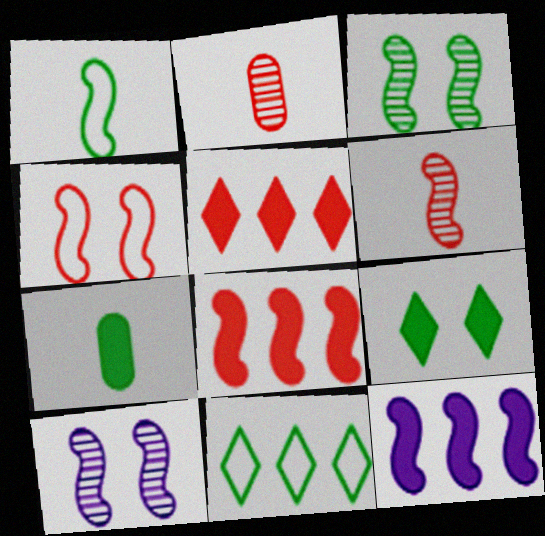[[1, 8, 10], 
[2, 4, 5], 
[3, 7, 11], 
[4, 6, 8]]